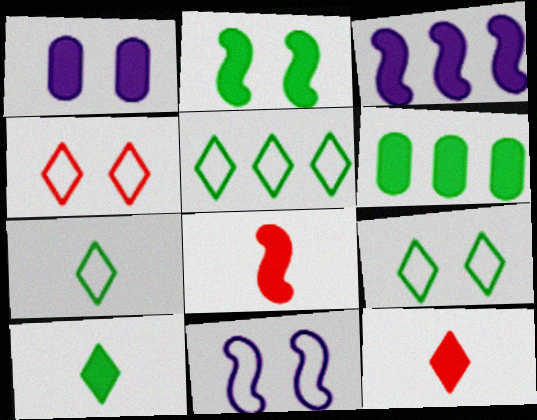[[2, 3, 8], 
[2, 6, 10], 
[5, 7, 9]]